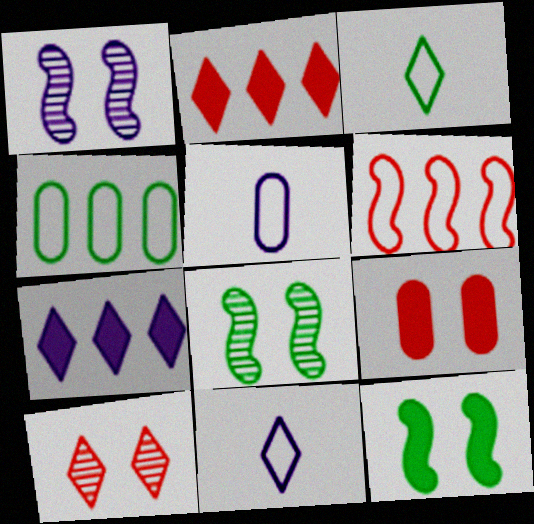[[1, 5, 7], 
[2, 5, 8], 
[3, 7, 10]]